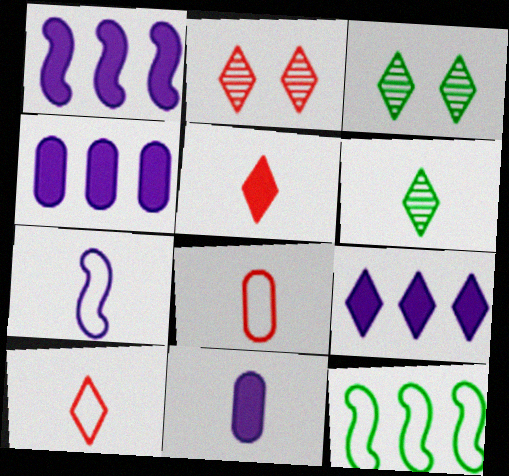[[1, 3, 8], 
[1, 4, 9], 
[2, 11, 12], 
[3, 9, 10]]